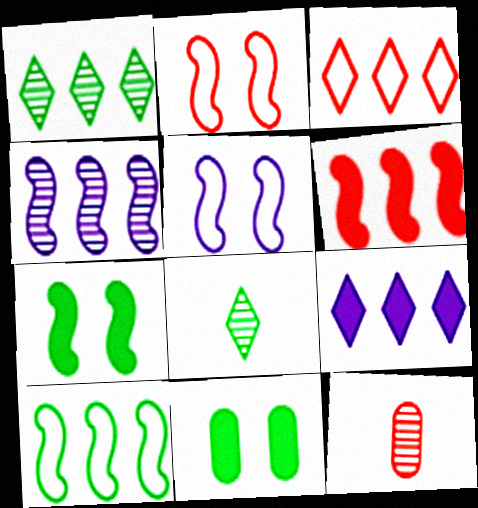[[1, 3, 9], 
[4, 6, 10], 
[8, 10, 11]]